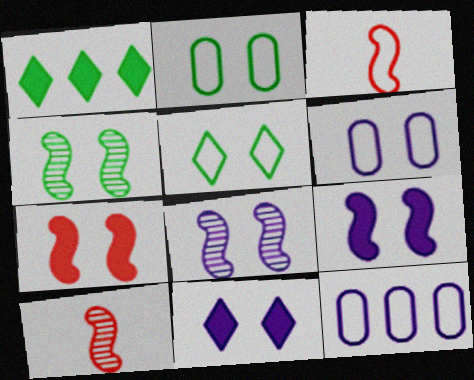[[1, 6, 10], 
[3, 5, 12], 
[6, 8, 11]]